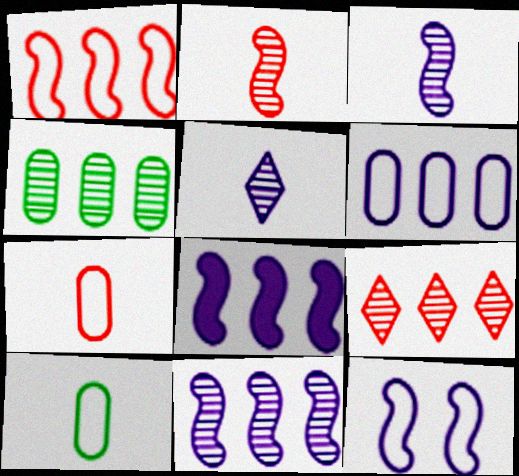[[3, 8, 12], 
[4, 9, 11]]